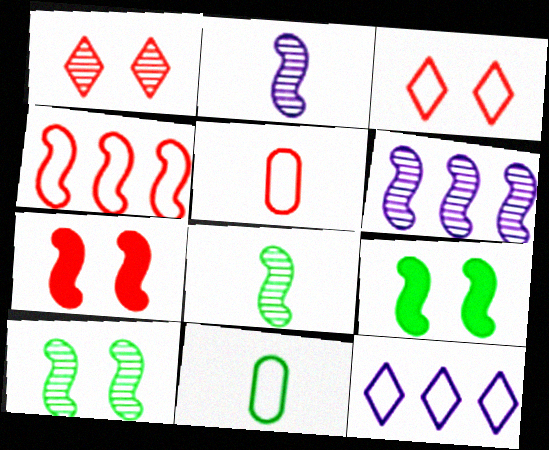[[2, 4, 9], 
[3, 4, 5]]